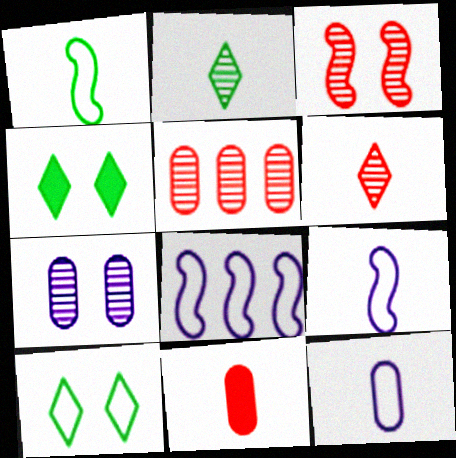[[2, 9, 11], 
[3, 5, 6], 
[4, 5, 9]]